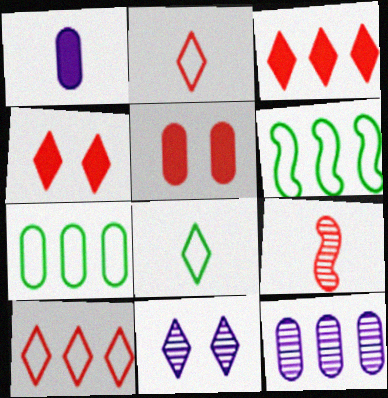[[1, 8, 9], 
[3, 6, 12], 
[3, 8, 11], 
[5, 9, 10]]